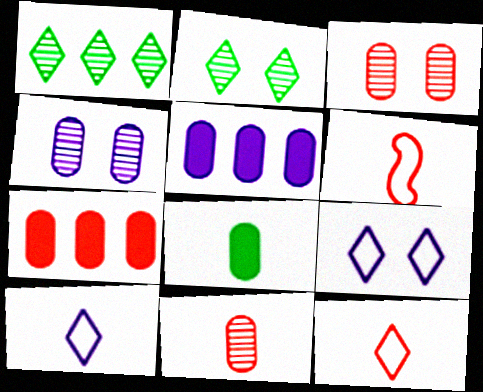[[2, 5, 6]]